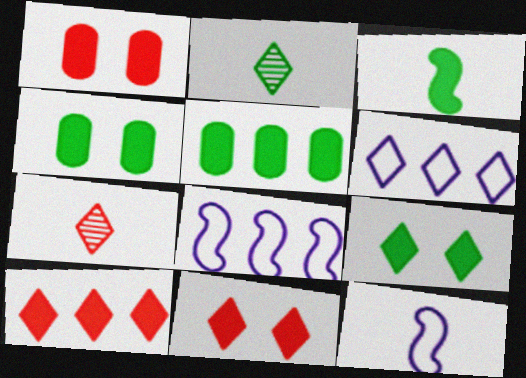[[1, 2, 8], 
[2, 6, 11], 
[3, 5, 9], 
[4, 7, 8], 
[6, 7, 9]]